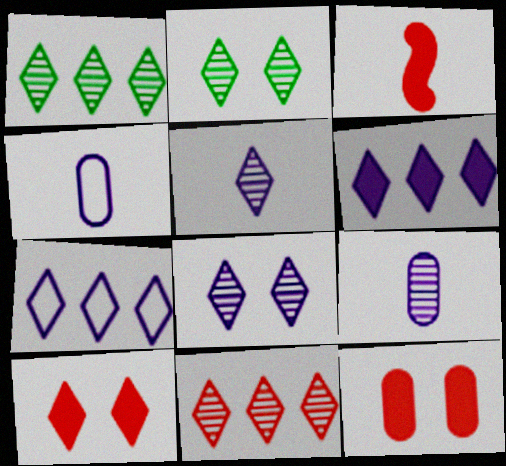[[2, 5, 11]]